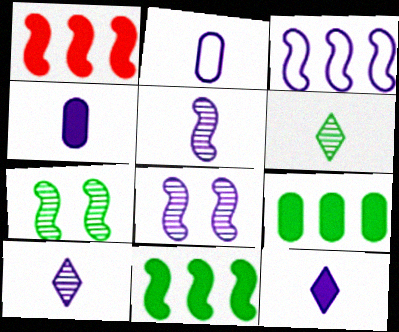[[2, 5, 12]]